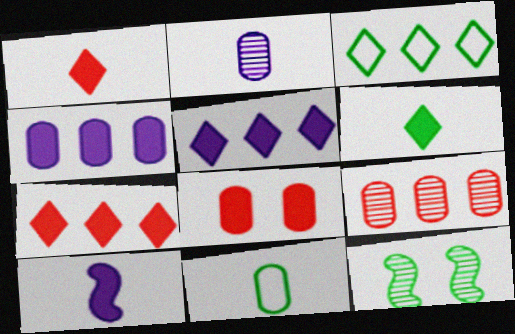[]